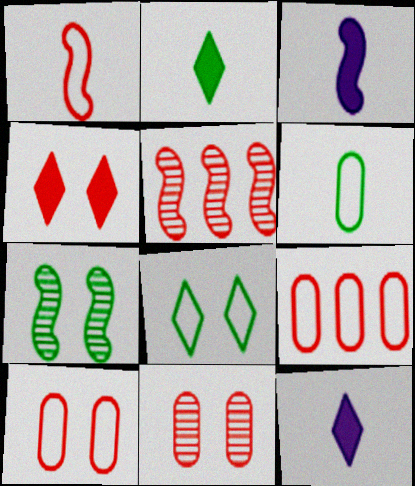[[7, 9, 12]]